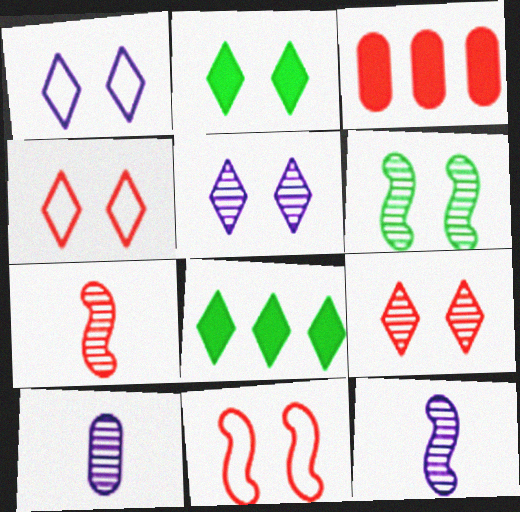[[1, 2, 9], 
[2, 4, 5], 
[3, 4, 7], 
[8, 10, 11]]